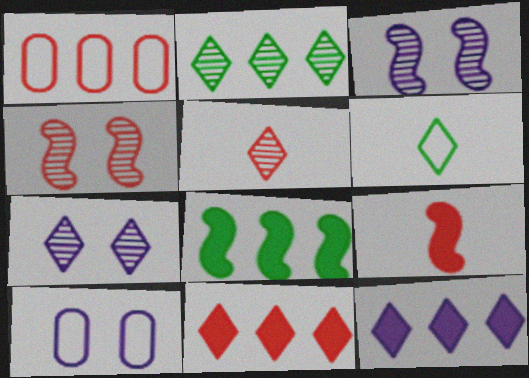[[2, 5, 7], 
[2, 9, 10], 
[5, 8, 10], 
[6, 7, 11]]